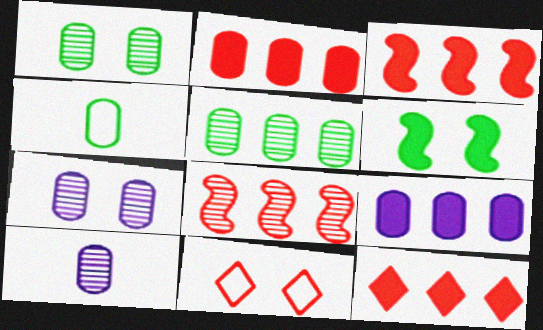[[2, 3, 12], 
[2, 4, 7], 
[6, 7, 11]]